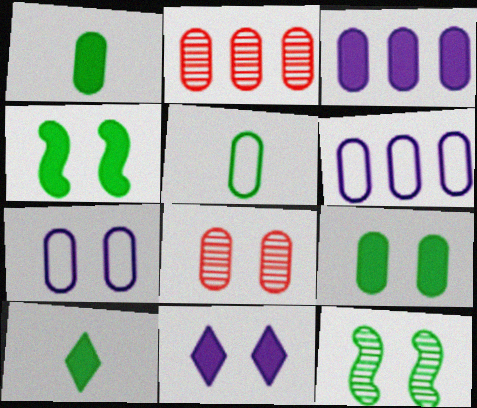[[1, 2, 7], 
[1, 6, 8], 
[3, 5, 8], 
[7, 8, 9]]